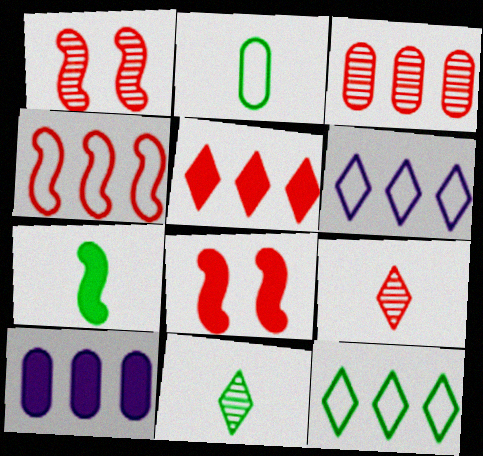[[1, 3, 9], 
[2, 7, 11], 
[3, 4, 5]]